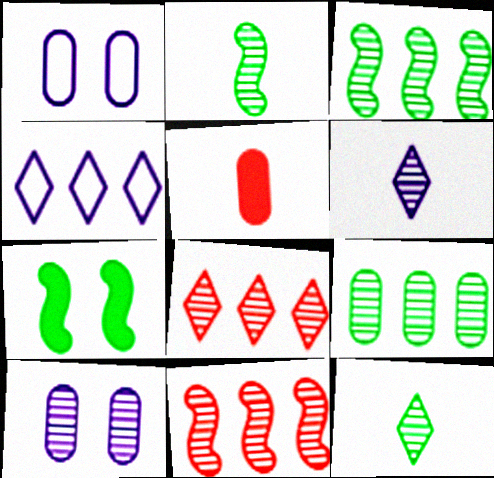[[1, 5, 9], 
[2, 8, 10], 
[10, 11, 12]]